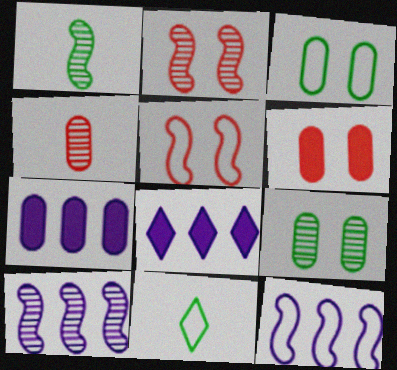[[1, 2, 10], 
[2, 7, 11], 
[3, 4, 7], 
[6, 10, 11]]